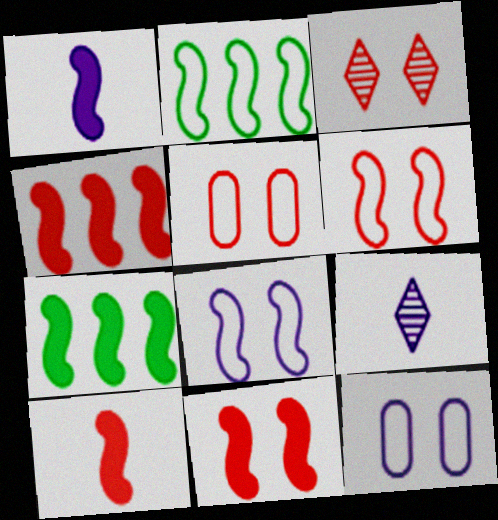[[1, 7, 11], 
[3, 5, 11], 
[4, 10, 11], 
[5, 7, 9]]